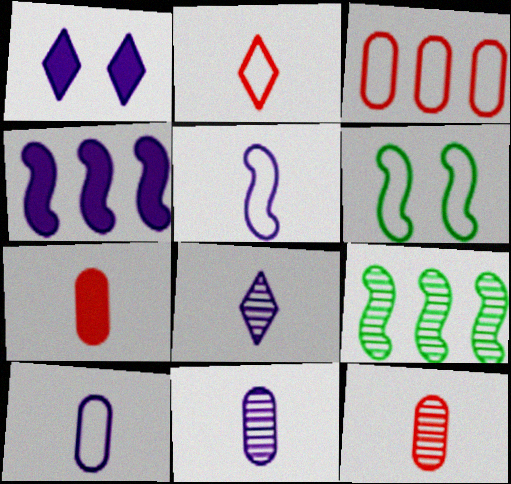[]